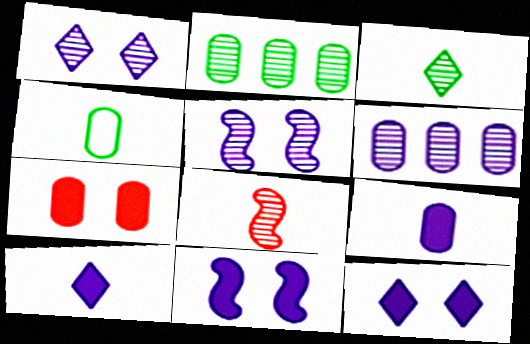[[1, 2, 8], 
[4, 6, 7], 
[4, 8, 10]]